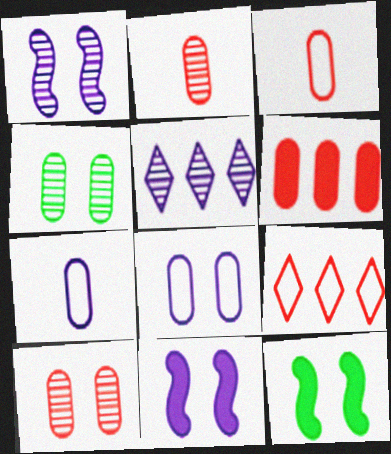[[3, 5, 12], 
[3, 6, 10], 
[4, 6, 7], 
[5, 7, 11]]